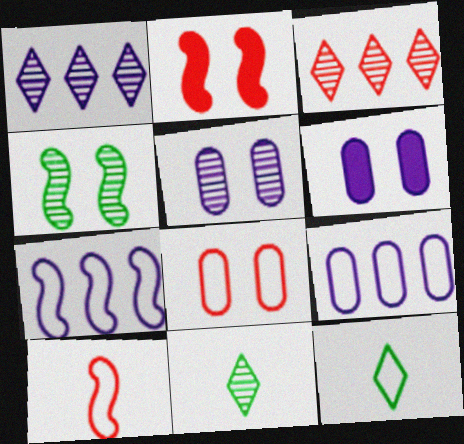[[2, 9, 11], 
[7, 8, 12]]